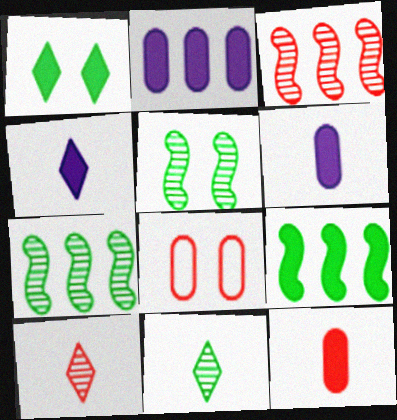[[4, 7, 8]]